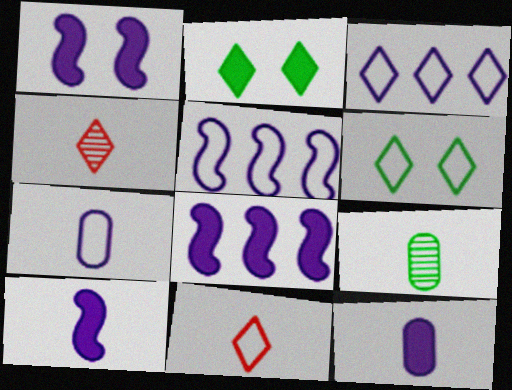[[1, 8, 10], 
[2, 3, 4], 
[3, 6, 11], 
[9, 10, 11]]